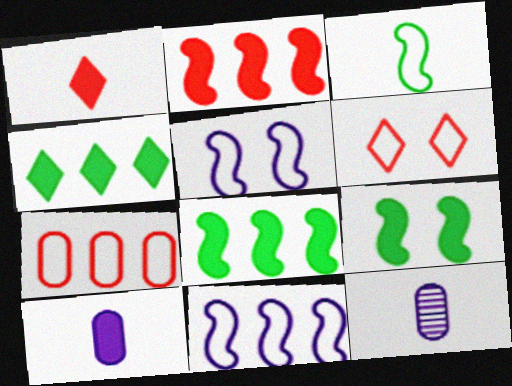[[1, 3, 12], 
[6, 8, 12]]